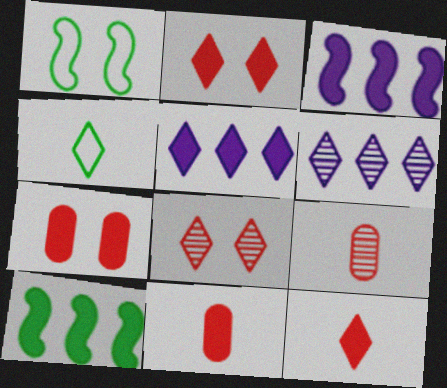[[1, 5, 9], 
[1, 6, 11], 
[2, 4, 6], 
[4, 5, 8]]